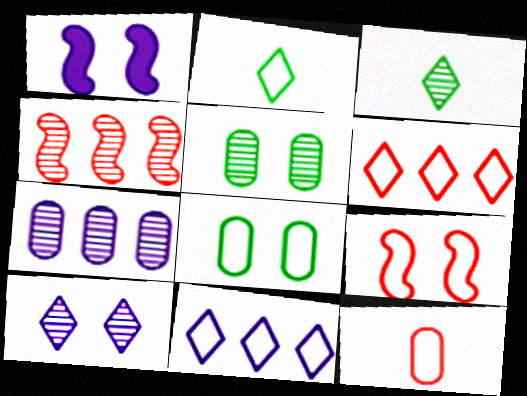[[6, 9, 12]]